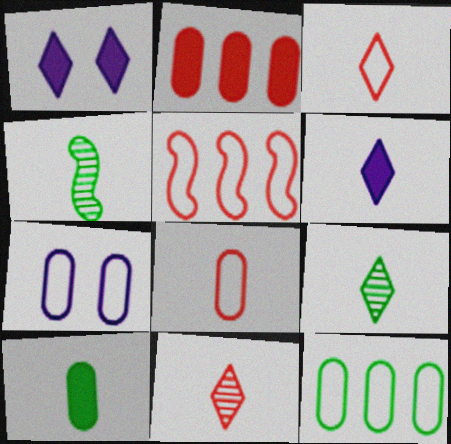[[3, 6, 9], 
[4, 6, 8], 
[7, 8, 12]]